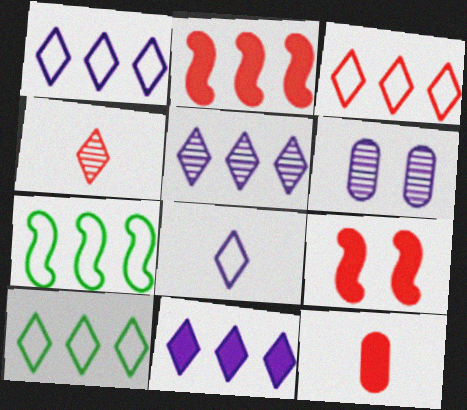[[1, 3, 10], 
[1, 5, 11]]